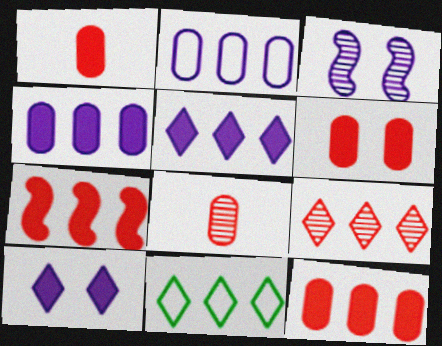[[1, 3, 11], 
[1, 6, 12], 
[5, 9, 11]]